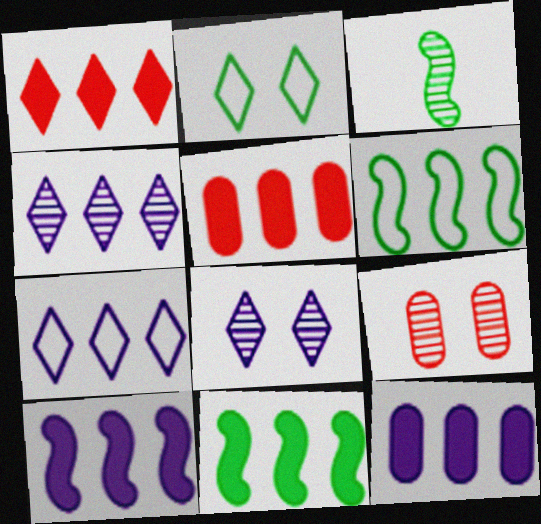[[1, 11, 12], 
[3, 4, 9], 
[4, 5, 6]]